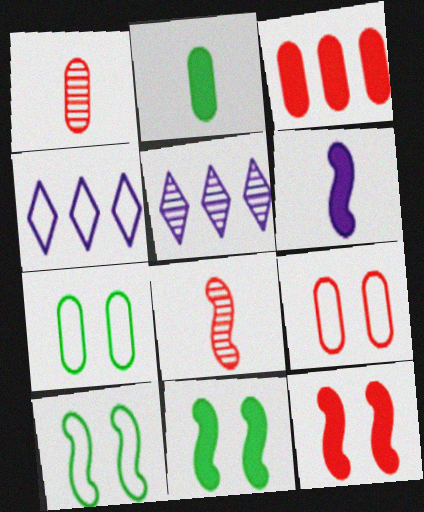[[1, 3, 9], 
[1, 4, 11]]